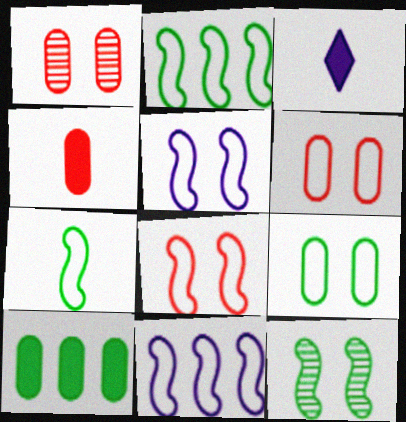[[1, 2, 3], 
[7, 8, 11]]